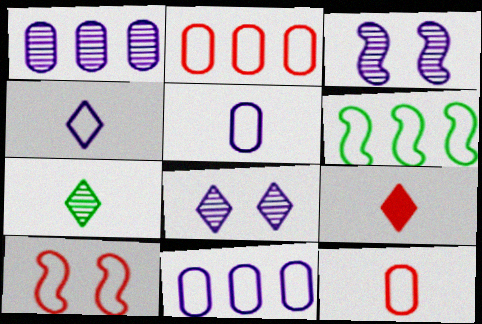[[4, 7, 9]]